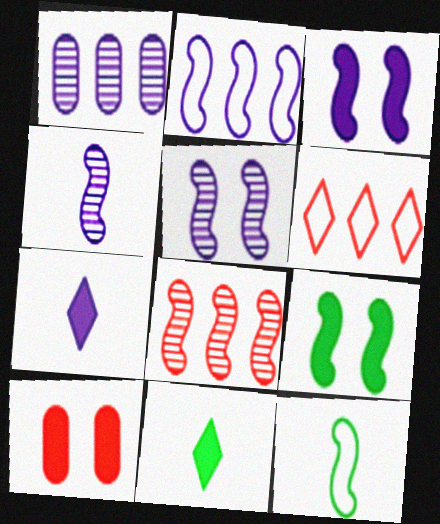[[2, 3, 4], 
[3, 8, 12]]